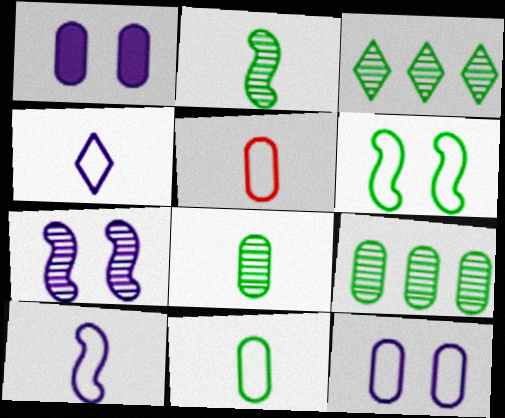[[1, 5, 9]]